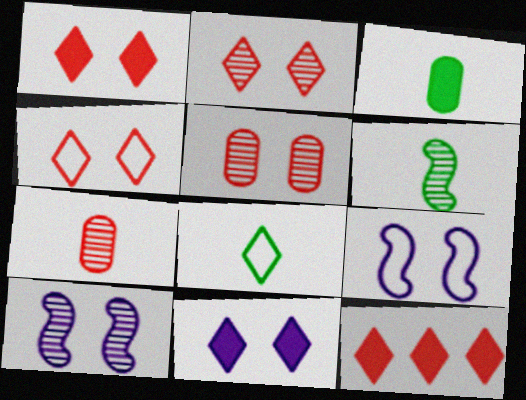[[1, 2, 4], 
[3, 6, 8]]